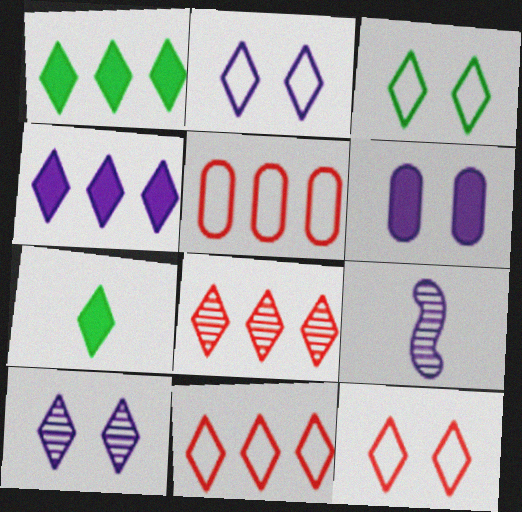[[2, 3, 12], 
[2, 7, 8], 
[7, 10, 11]]